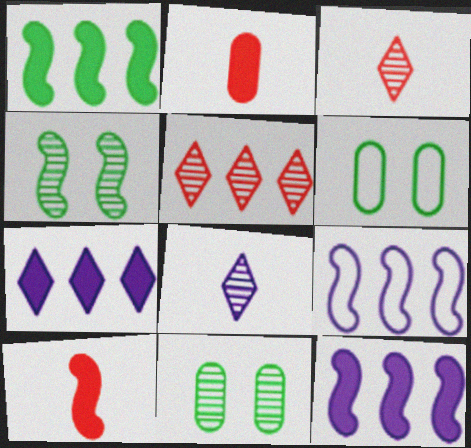[[3, 6, 12], 
[4, 9, 10]]